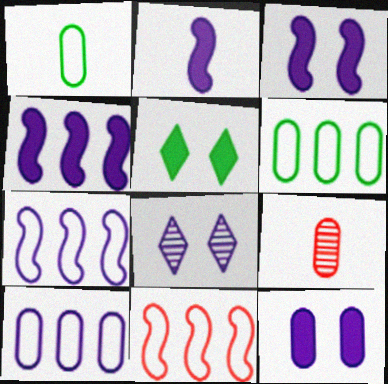[[2, 3, 4], 
[2, 8, 10], 
[5, 7, 9], 
[6, 9, 12]]